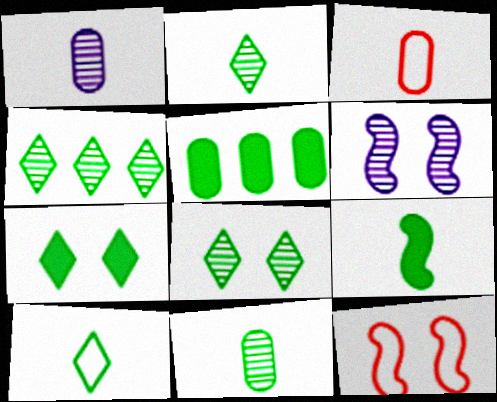[[2, 4, 8], 
[4, 7, 10], 
[5, 7, 9], 
[9, 10, 11]]